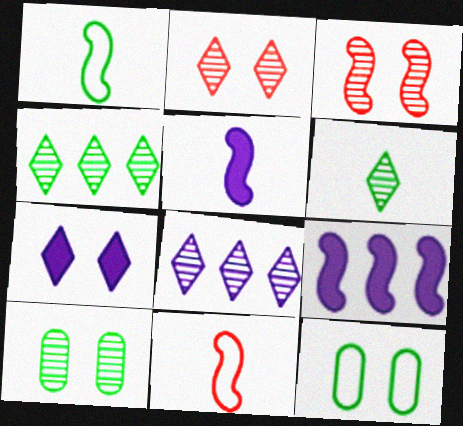[[1, 3, 9], 
[2, 6, 8], 
[3, 7, 12]]